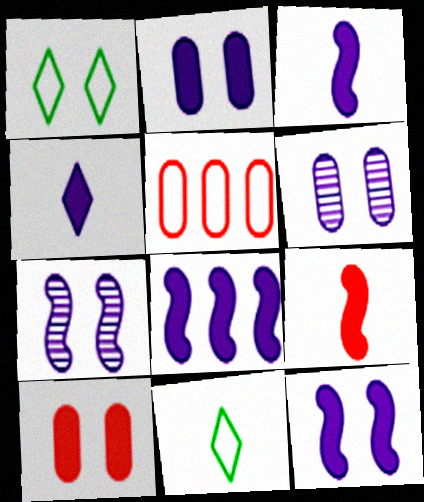[[1, 7, 10], 
[2, 4, 8], 
[3, 8, 12]]